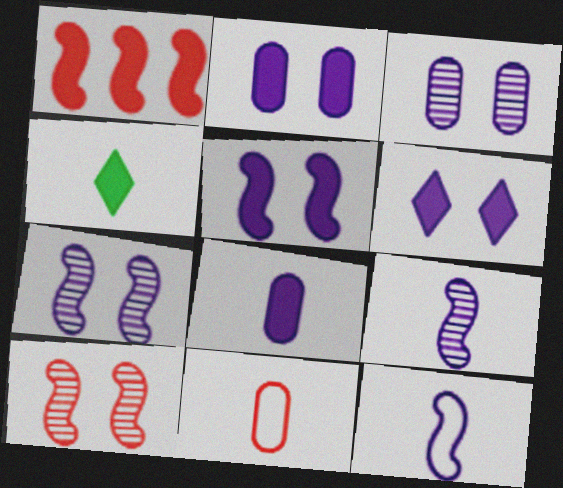[[1, 2, 4], 
[2, 5, 6], 
[4, 9, 11]]